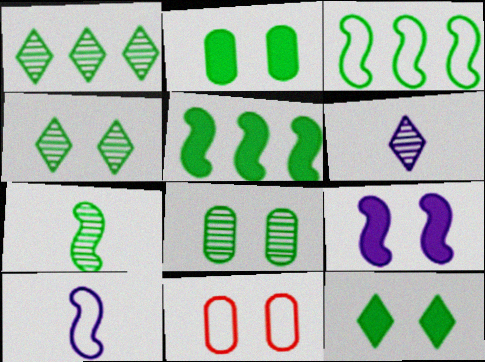[[1, 7, 8], 
[4, 9, 11], 
[5, 6, 11]]